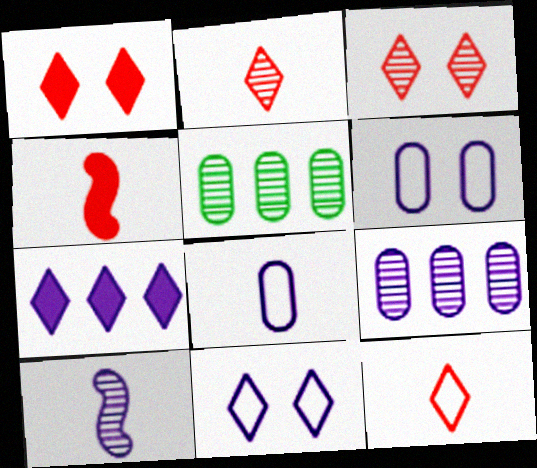[[3, 5, 10], 
[4, 5, 11], 
[6, 7, 10]]